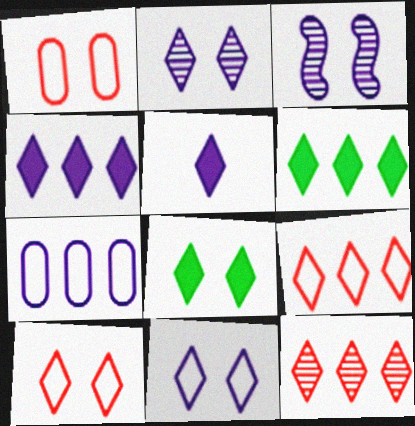[[1, 3, 8], 
[2, 8, 10], 
[3, 5, 7]]